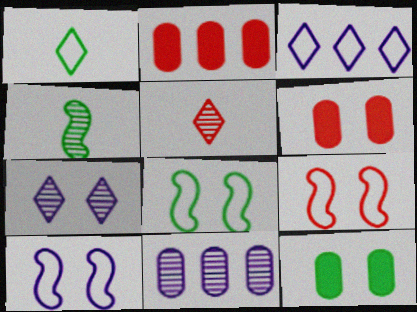[[2, 5, 9], 
[3, 4, 6], 
[6, 7, 8], 
[7, 9, 12], 
[8, 9, 10]]